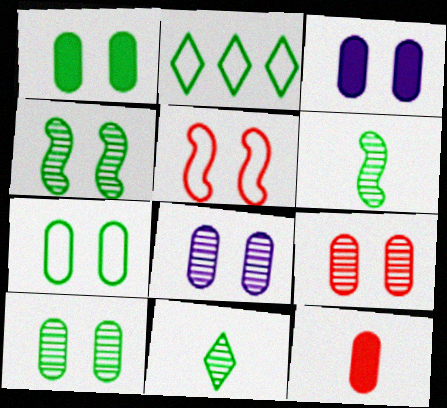[[1, 2, 6], 
[1, 7, 10], 
[3, 7, 9], 
[8, 9, 10]]